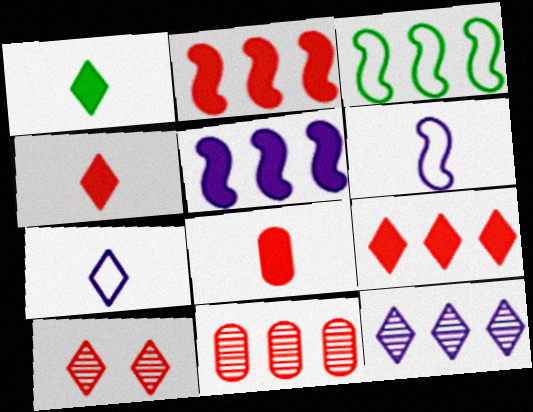[]